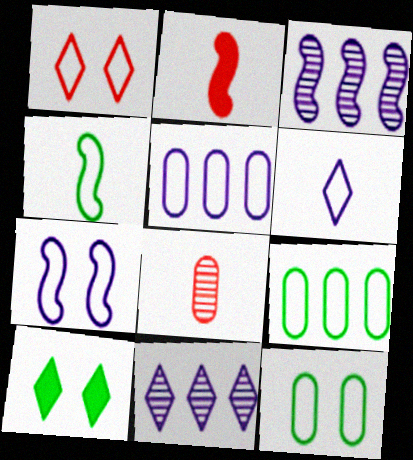[[1, 4, 5], 
[1, 7, 12], 
[2, 11, 12], 
[5, 6, 7]]